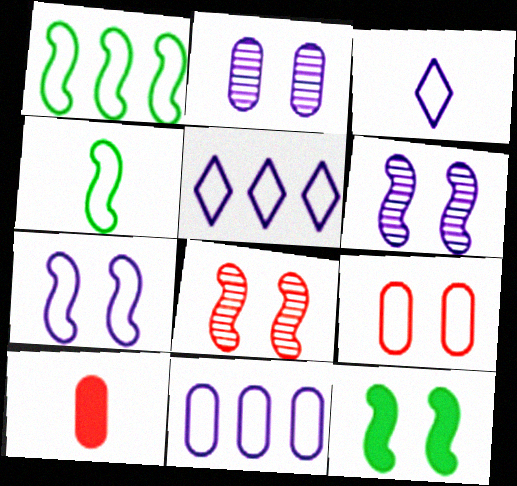[[1, 3, 9], 
[3, 7, 11], 
[4, 5, 9], 
[7, 8, 12]]